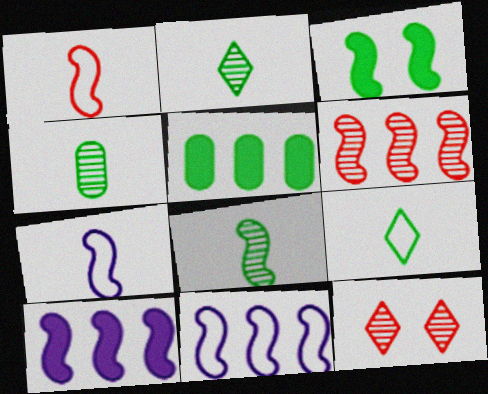[[2, 4, 8], 
[3, 6, 7], 
[5, 7, 12]]